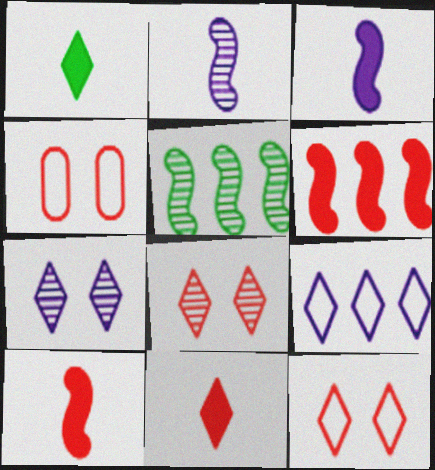[[1, 8, 9]]